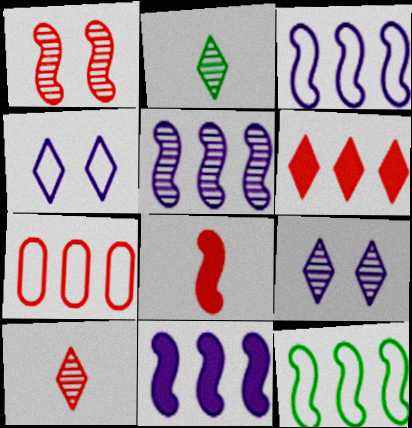[[2, 4, 6], 
[3, 5, 11]]